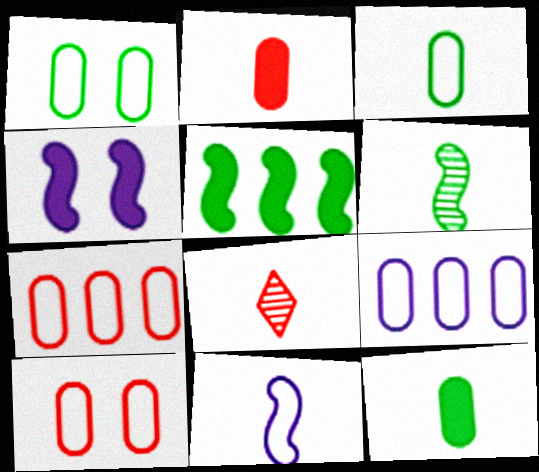[[3, 9, 10], 
[8, 11, 12]]